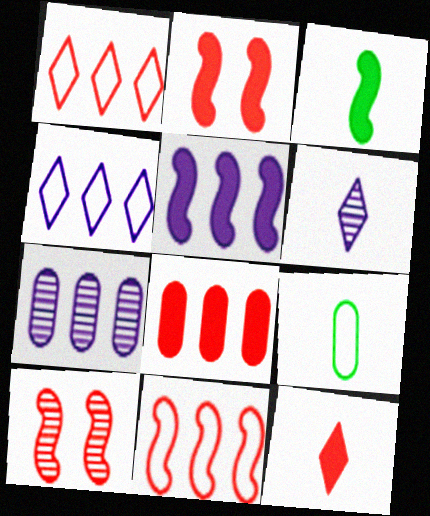[[2, 3, 5], 
[2, 8, 12], 
[4, 5, 7]]